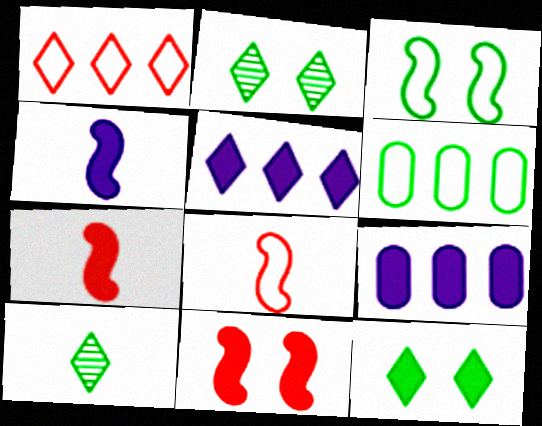[[2, 8, 9], 
[7, 9, 12]]